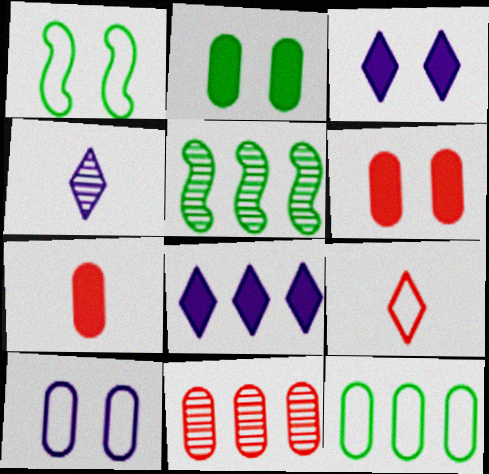[]